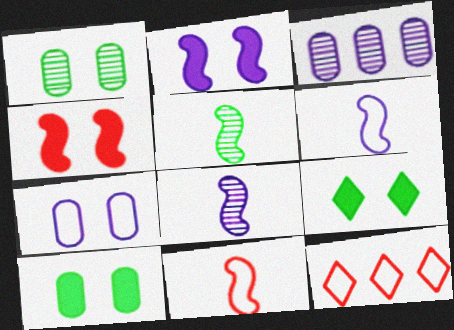[[3, 9, 11], 
[8, 10, 12]]